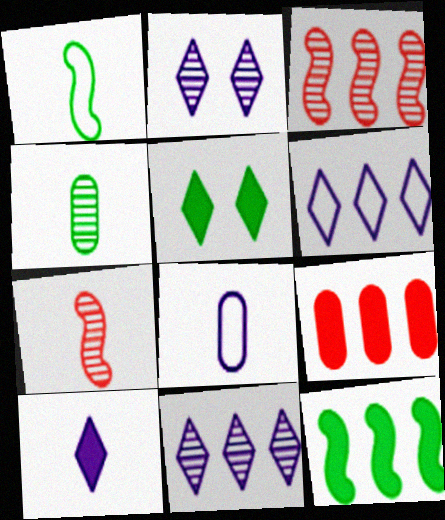[[1, 2, 9], 
[2, 3, 4], 
[2, 6, 10], 
[3, 5, 8]]